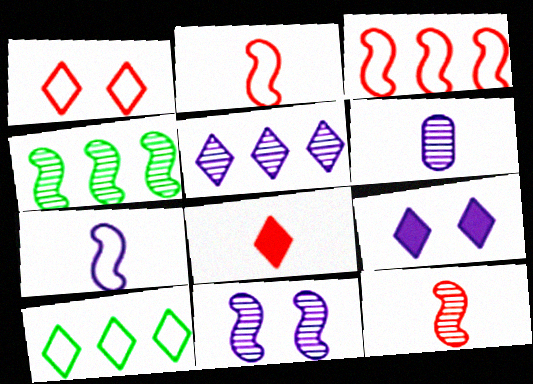[[4, 11, 12], 
[5, 6, 11]]